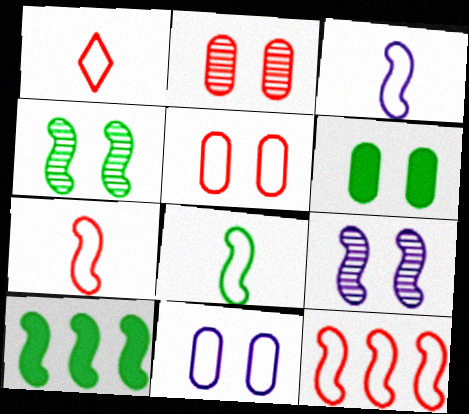[[1, 5, 12], 
[2, 6, 11], 
[3, 7, 8], 
[4, 8, 10], 
[7, 9, 10]]